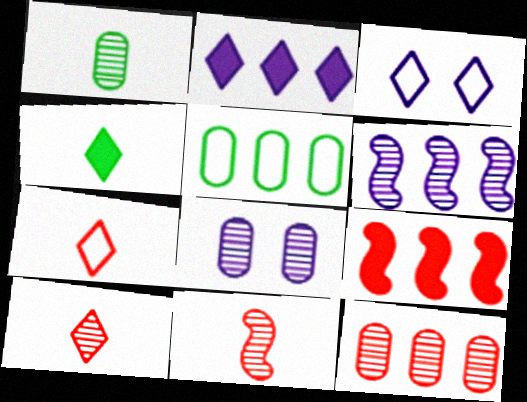[[1, 3, 9], 
[1, 8, 12]]